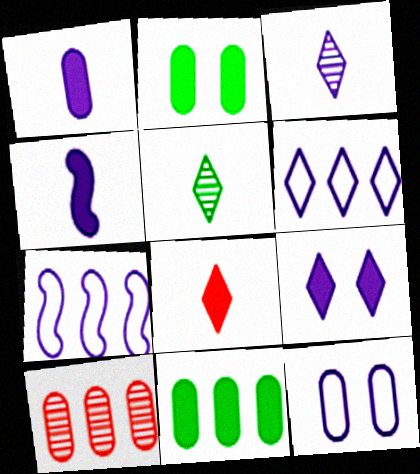[[3, 6, 9]]